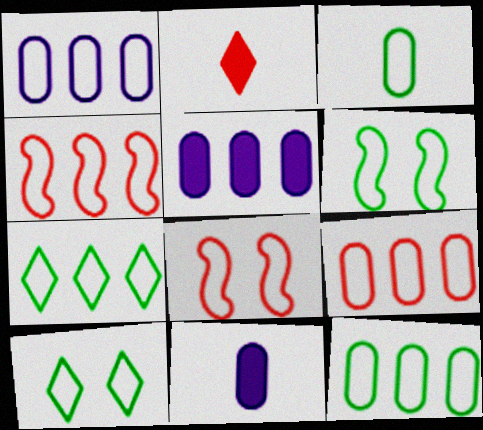[[1, 4, 7], 
[1, 9, 12], 
[3, 6, 7]]